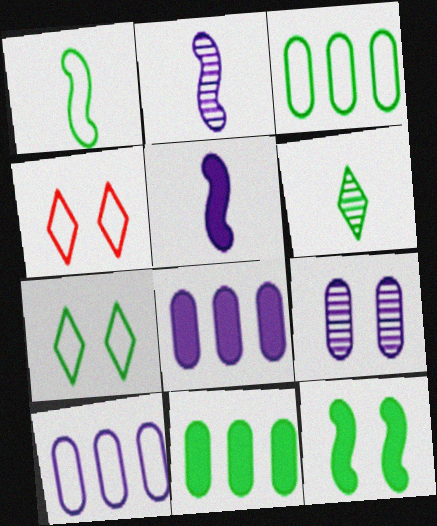[[1, 3, 7], 
[1, 4, 10], 
[2, 4, 11], 
[3, 6, 12], 
[4, 9, 12]]